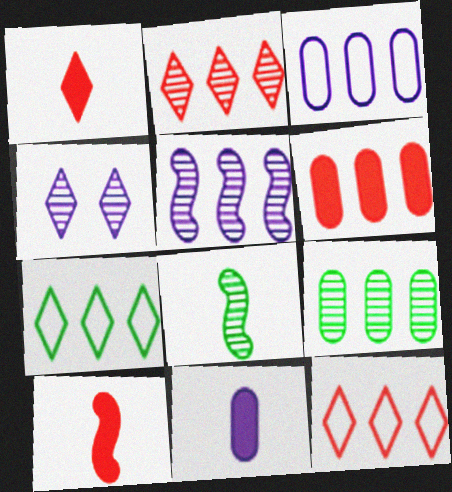[[1, 4, 7], 
[2, 5, 9], 
[3, 6, 9], 
[5, 6, 7]]